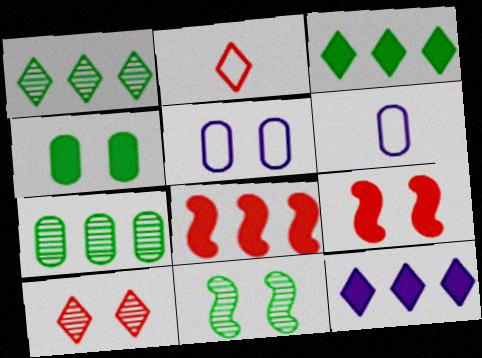[[1, 6, 9]]